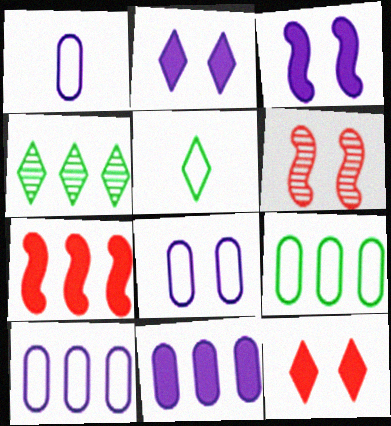[[1, 8, 10], 
[4, 7, 10], 
[5, 6, 11]]